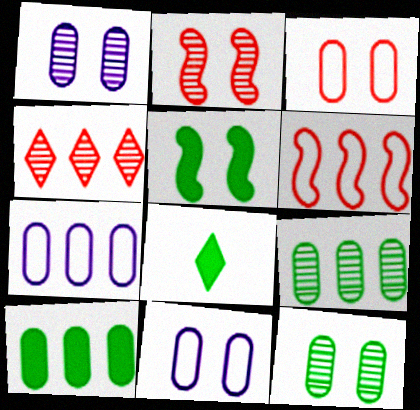[[1, 6, 8], 
[2, 7, 8], 
[5, 8, 10]]